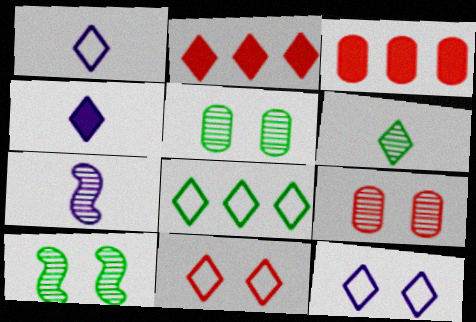[[1, 3, 10], 
[1, 8, 11], 
[2, 6, 12]]